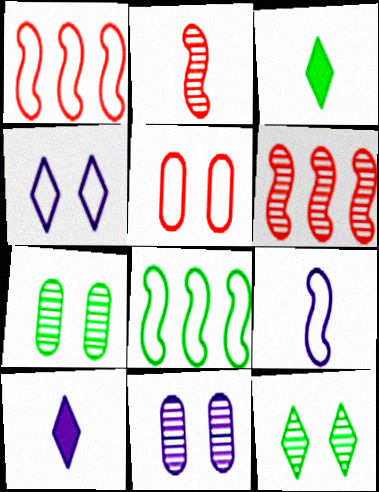[[1, 3, 11], 
[1, 7, 10], 
[3, 7, 8]]